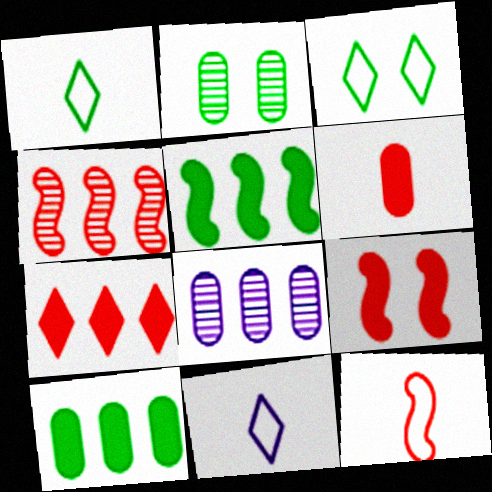[[1, 2, 5], 
[1, 8, 9], 
[4, 9, 12], 
[6, 7, 9]]